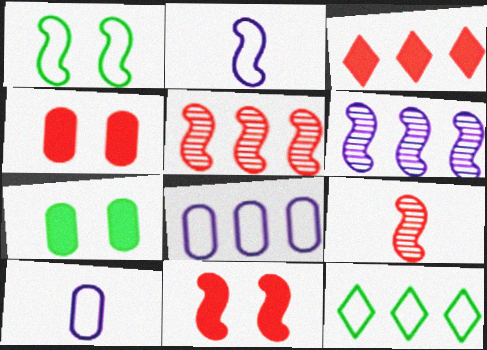[]